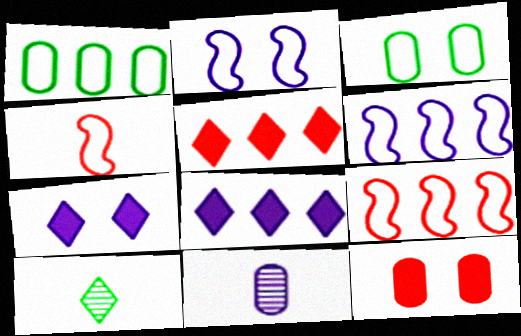[[1, 11, 12], 
[2, 8, 11], 
[6, 7, 11], 
[6, 10, 12]]